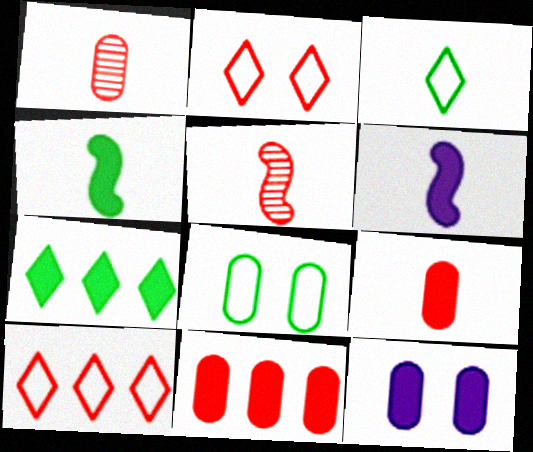[[1, 3, 6], 
[2, 5, 11]]